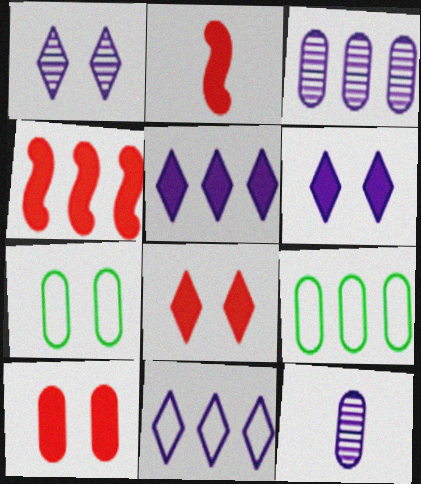[[1, 2, 9], 
[9, 10, 12]]